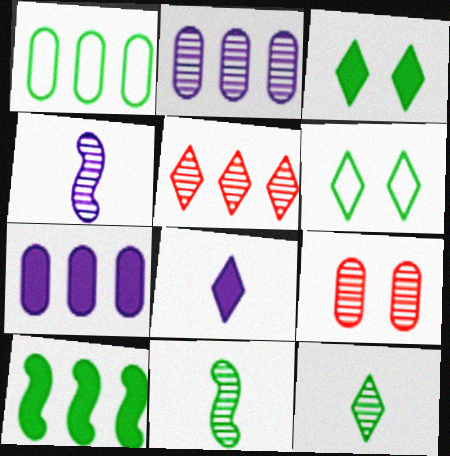[[1, 3, 11], 
[5, 6, 8]]